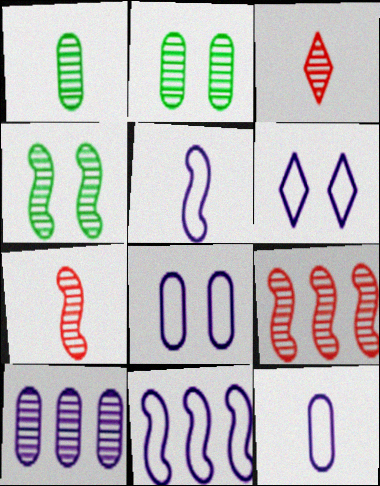[[3, 4, 10], 
[6, 11, 12]]